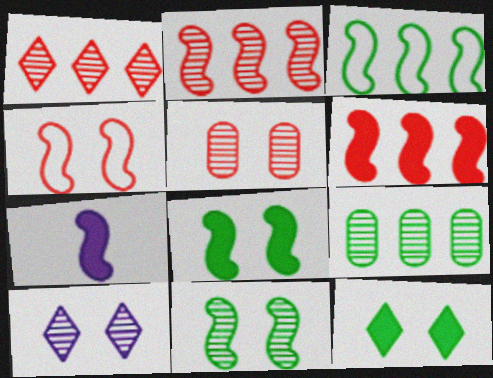[[5, 10, 11], 
[6, 7, 8]]